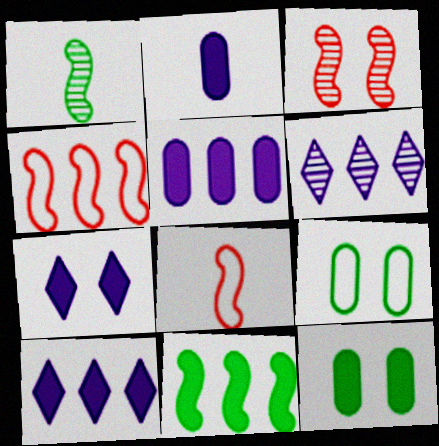[[3, 7, 9], 
[6, 8, 12]]